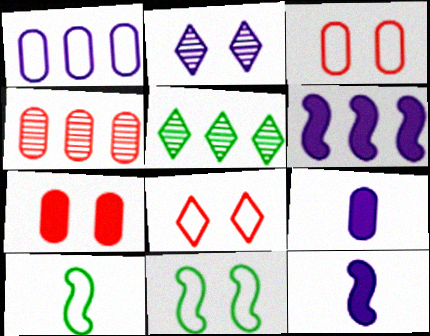[[1, 2, 12], 
[1, 8, 10], 
[2, 7, 11], 
[3, 5, 12]]